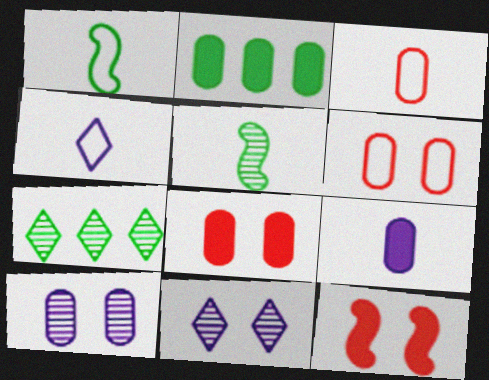[[1, 3, 4], 
[2, 3, 10], 
[2, 8, 9]]